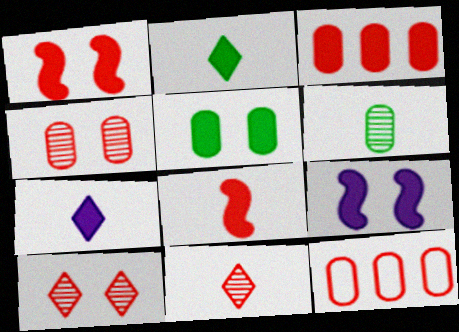[[1, 11, 12], 
[2, 3, 9], 
[8, 10, 12]]